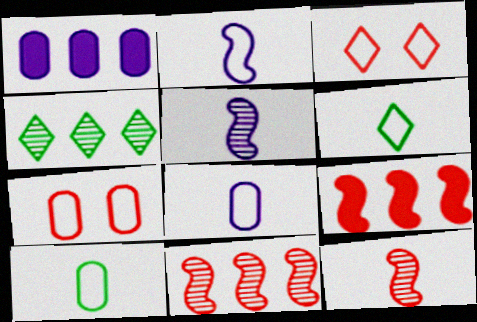[]